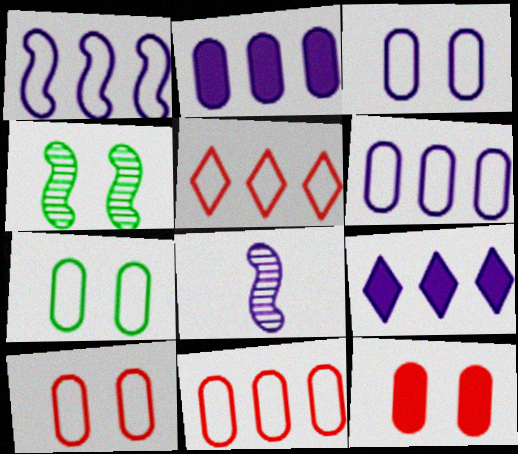[[3, 7, 10], 
[3, 8, 9]]